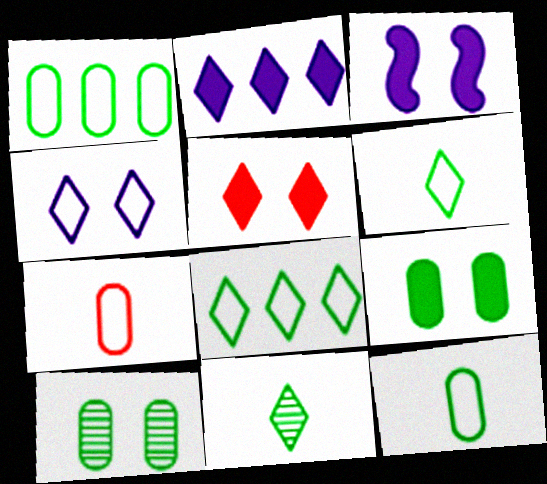[[3, 5, 9]]